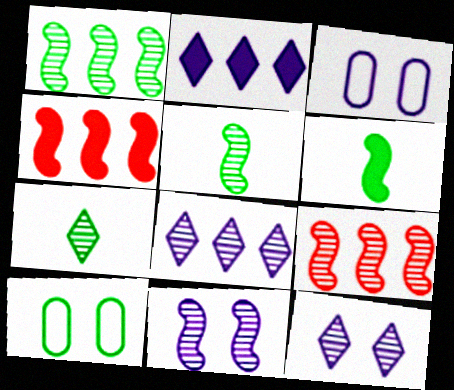[[3, 4, 7], 
[5, 9, 11]]